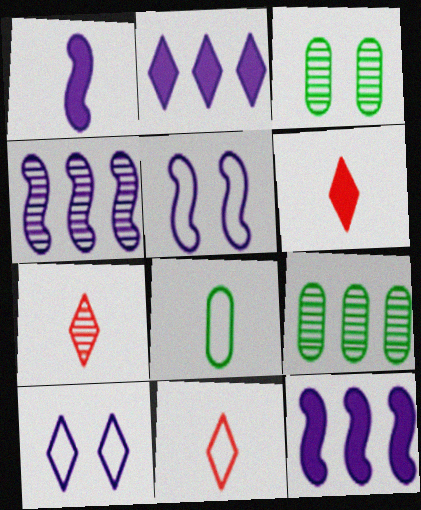[[1, 4, 5], 
[1, 7, 8], 
[3, 4, 7], 
[3, 11, 12], 
[5, 6, 9], 
[6, 7, 11]]